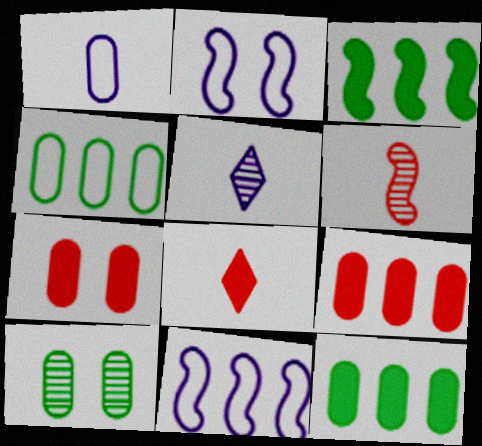[[1, 9, 10], 
[2, 3, 6], 
[8, 10, 11]]